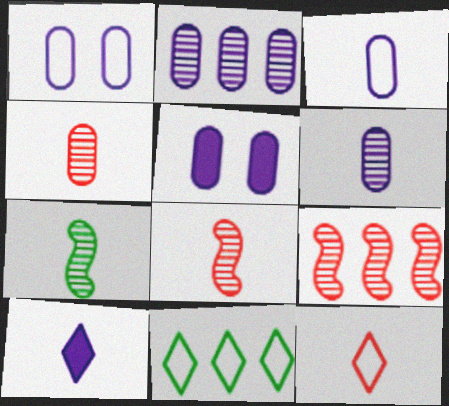[[2, 3, 5], 
[5, 8, 11]]